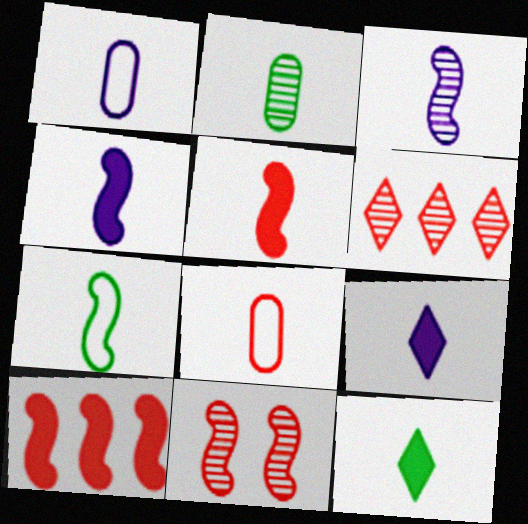[[1, 3, 9], 
[2, 7, 12], 
[3, 5, 7], 
[3, 8, 12]]